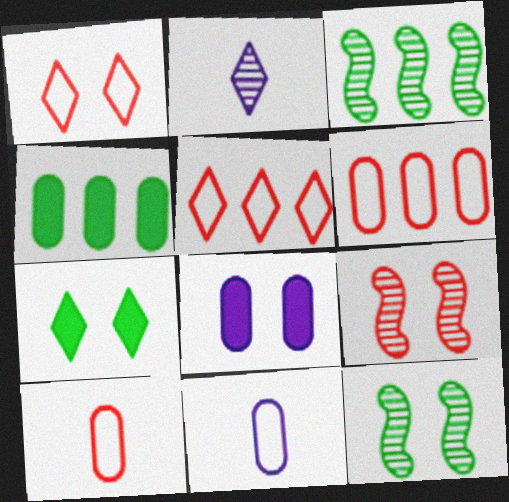[[1, 8, 12], 
[2, 5, 7]]